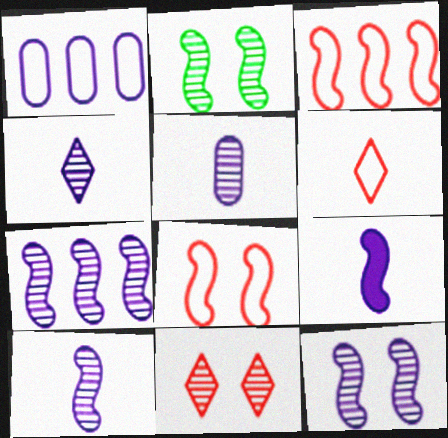[[2, 3, 9], 
[4, 5, 10], 
[7, 10, 12]]